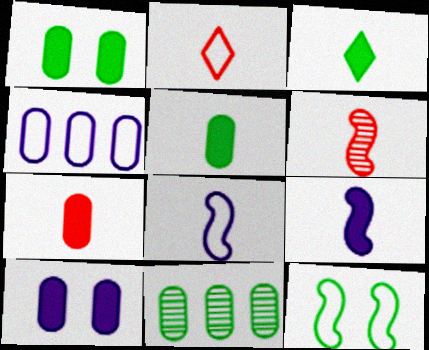[[2, 4, 12], 
[2, 6, 7], 
[3, 7, 9], 
[3, 11, 12]]